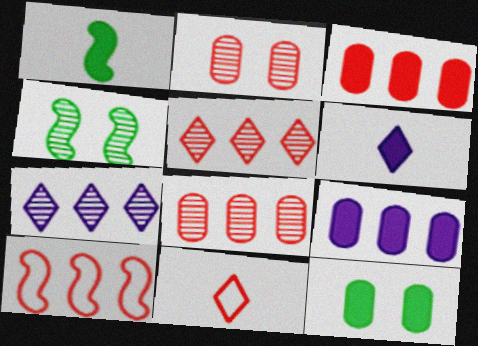[[3, 5, 10], 
[4, 9, 11]]